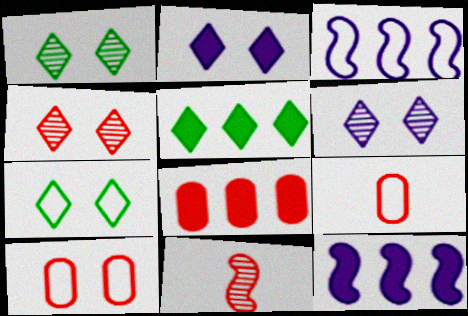[[1, 4, 6], 
[1, 9, 12], 
[2, 4, 7], 
[3, 7, 9], 
[5, 8, 12]]